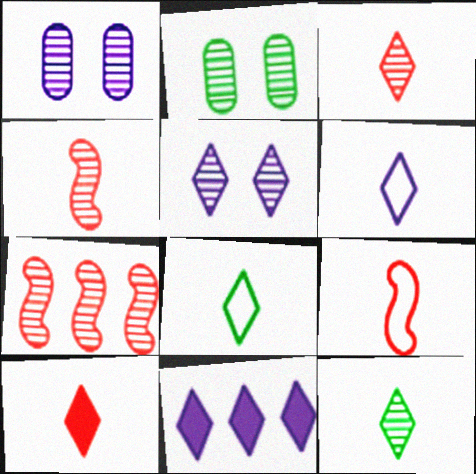[[1, 7, 12], 
[2, 9, 11], 
[5, 6, 11], 
[6, 10, 12]]